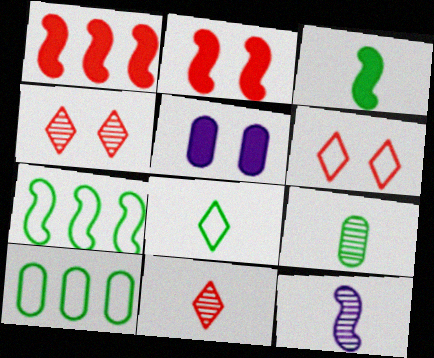[[2, 7, 12], 
[3, 8, 9], 
[5, 7, 11], 
[9, 11, 12]]